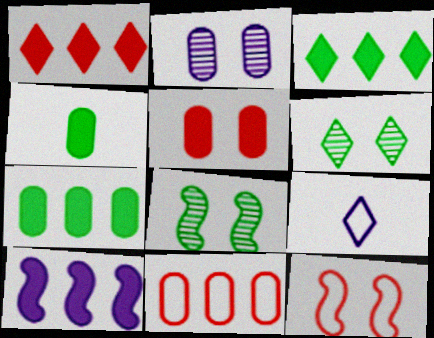[[1, 6, 9], 
[1, 7, 10], 
[2, 4, 11], 
[2, 9, 10]]